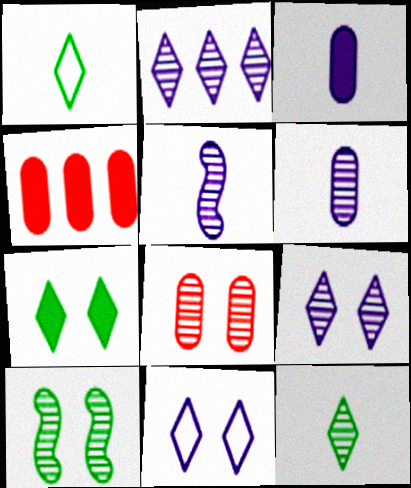[[8, 9, 10]]